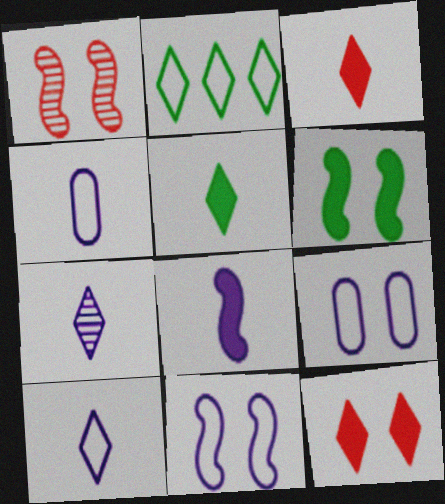[[1, 6, 11], 
[2, 7, 12], 
[4, 7, 8]]